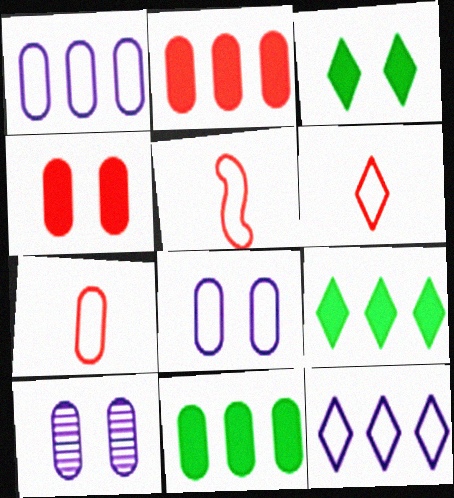[[5, 6, 7], 
[5, 9, 10], 
[7, 10, 11]]